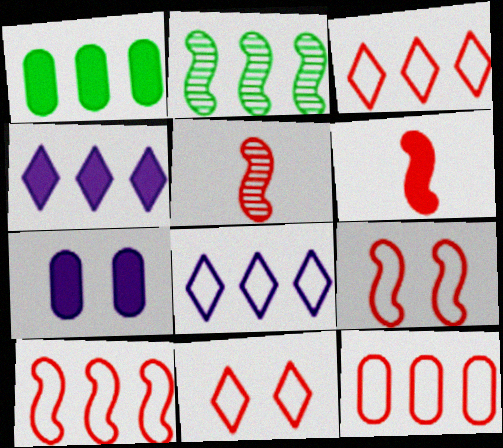[[2, 4, 12], 
[3, 10, 12]]